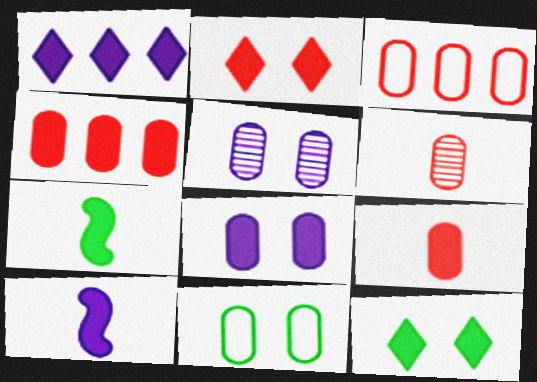[[1, 8, 10], 
[4, 10, 12]]